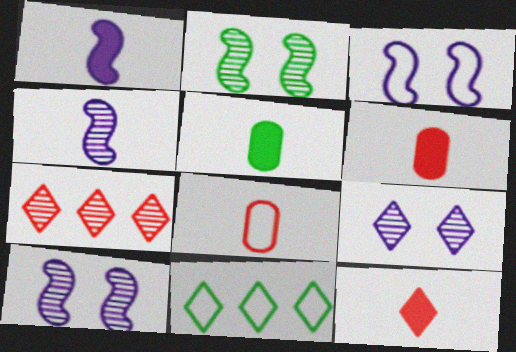[[1, 5, 12], 
[2, 5, 11], 
[3, 5, 7], 
[3, 8, 11], 
[6, 10, 11], 
[9, 11, 12]]